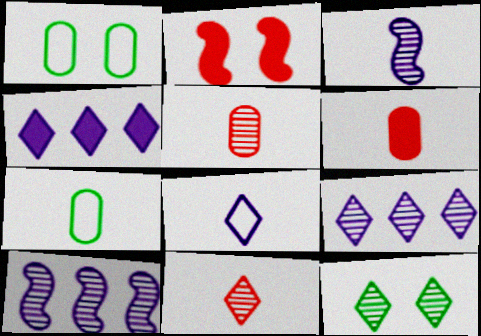[[2, 7, 9], 
[5, 10, 12], 
[9, 11, 12]]